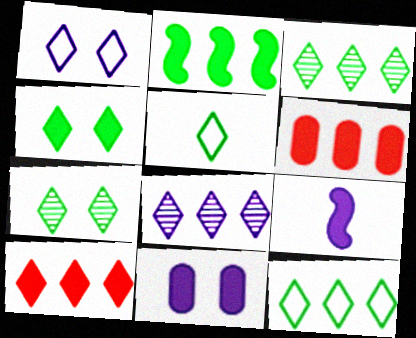[[3, 4, 5], 
[4, 6, 9], 
[8, 10, 12]]